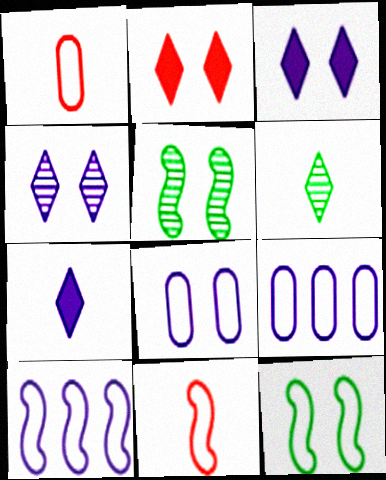[[2, 5, 8], 
[10, 11, 12]]